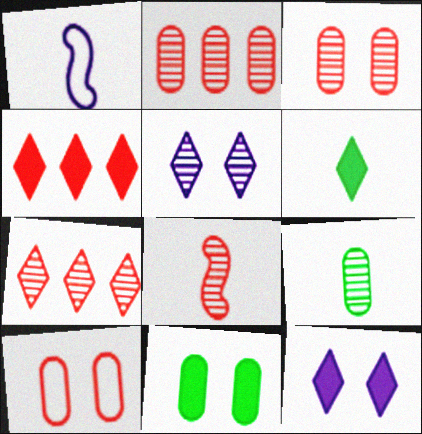[[1, 7, 11], 
[3, 7, 8], 
[4, 6, 12], 
[4, 8, 10]]